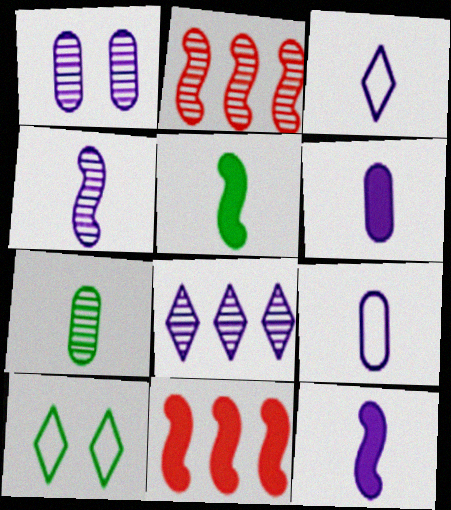[[1, 4, 8], 
[2, 6, 10], 
[3, 4, 6]]